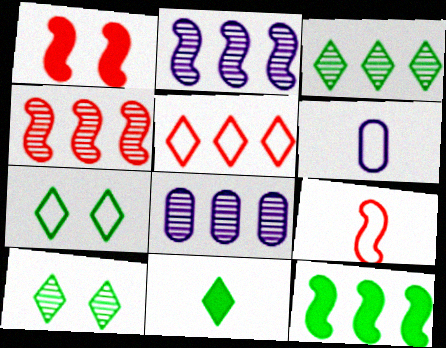[[1, 3, 6], 
[1, 4, 9], 
[3, 4, 8], 
[3, 7, 11], 
[5, 8, 12]]